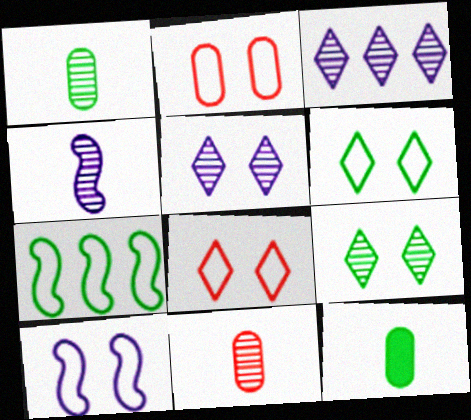[[2, 6, 10], 
[7, 9, 12]]